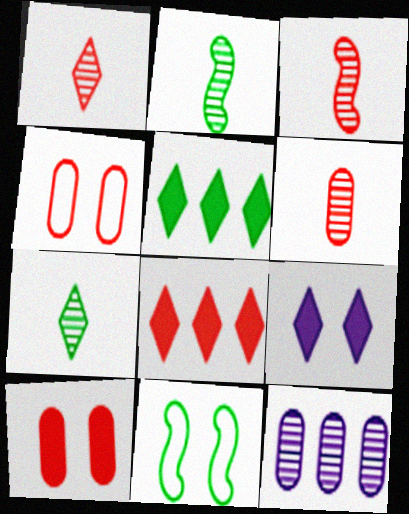[[1, 3, 6], 
[3, 4, 8]]